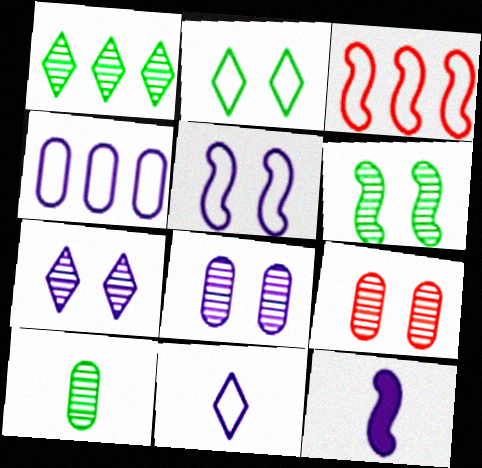[[1, 6, 10], 
[3, 6, 12], 
[4, 5, 11], 
[4, 7, 12], 
[6, 7, 9]]